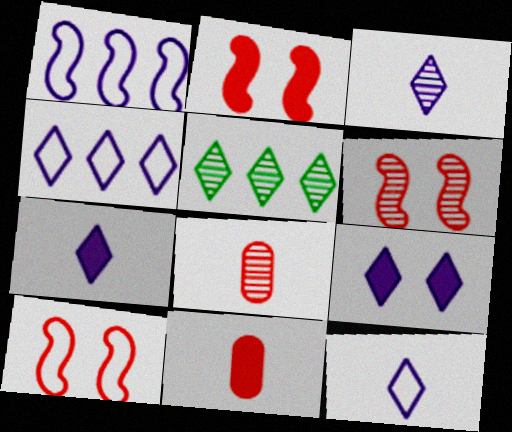[[2, 6, 10], 
[3, 4, 9], 
[3, 7, 12]]